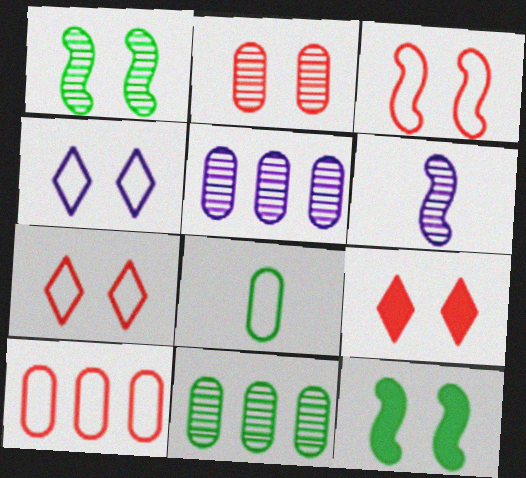[[2, 3, 9], 
[2, 4, 12]]